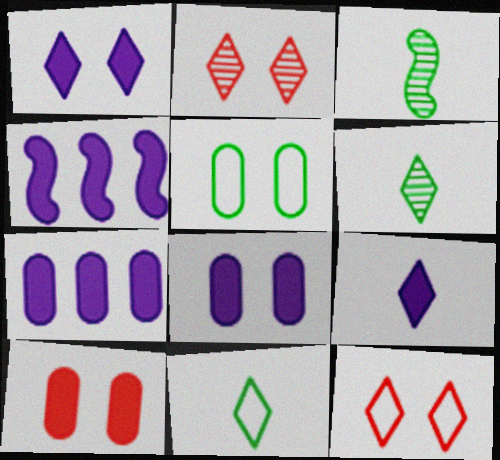[[3, 7, 12], 
[4, 8, 9]]